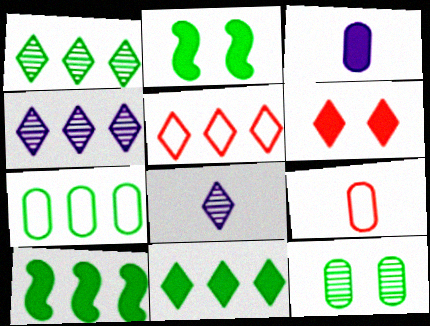[[1, 7, 10], 
[2, 4, 9], 
[3, 6, 10], 
[4, 5, 11]]